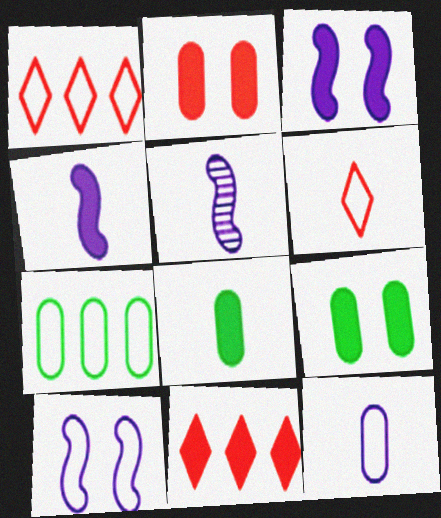[[1, 5, 9], 
[3, 8, 11], 
[4, 9, 11], 
[5, 6, 8], 
[6, 7, 10]]